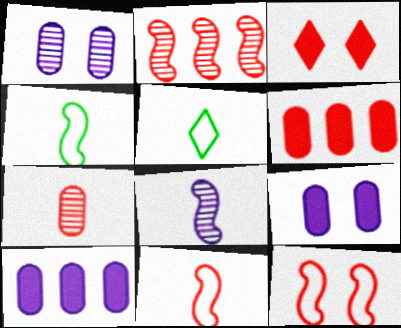[[2, 5, 9]]